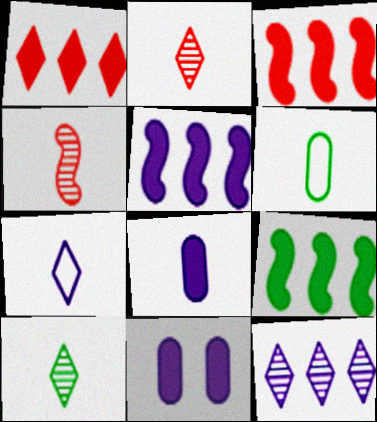[[3, 5, 9]]